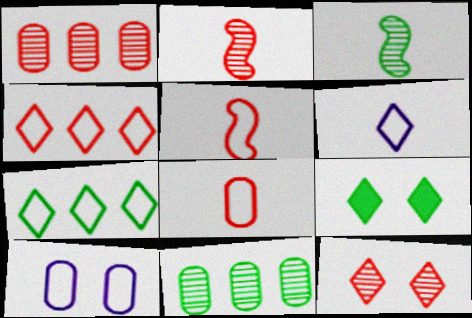[[1, 2, 12], 
[5, 7, 10]]